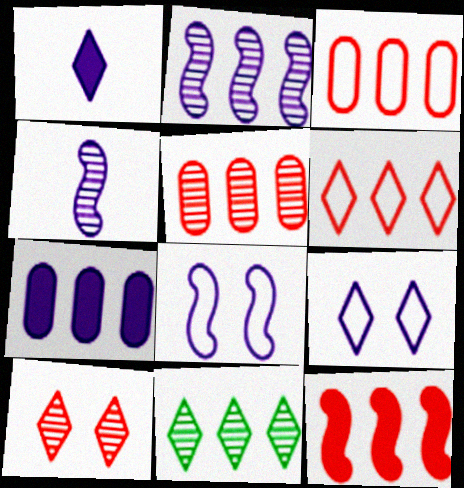[[2, 5, 11], 
[4, 7, 9], 
[5, 6, 12]]